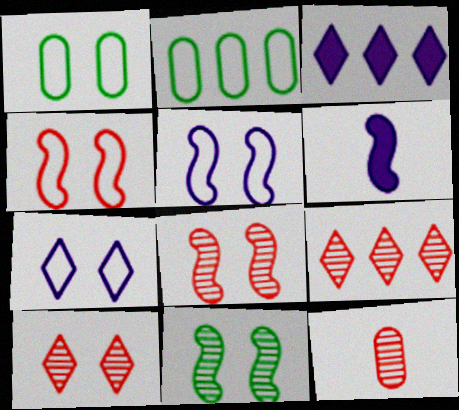[[1, 4, 7], 
[1, 6, 9], 
[2, 6, 10], 
[8, 9, 12]]